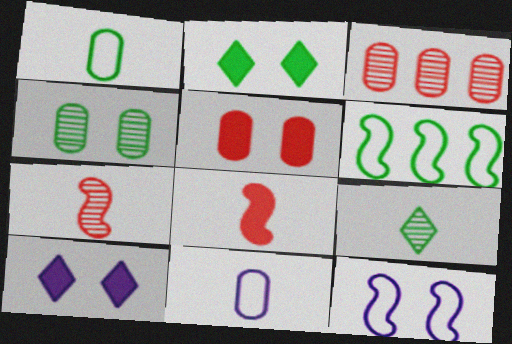[[8, 9, 11]]